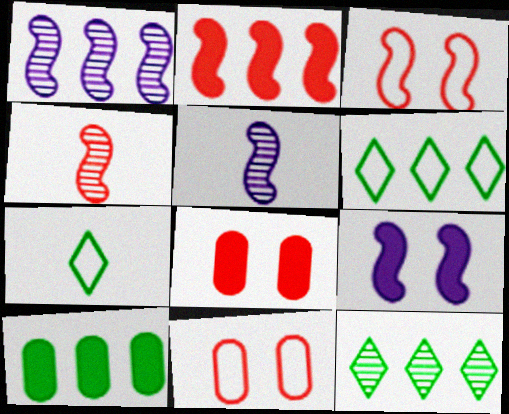[[1, 7, 8], 
[2, 3, 4], 
[5, 6, 8]]